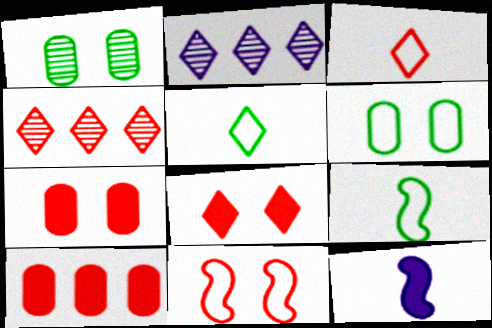[[2, 5, 8], 
[2, 7, 9], 
[3, 4, 8], 
[4, 6, 12]]